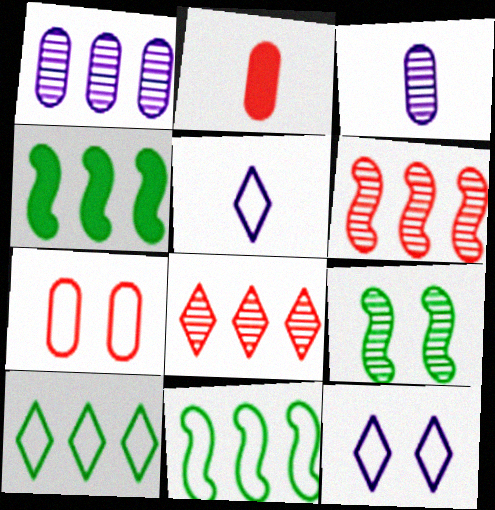[[3, 8, 9], 
[5, 7, 11]]